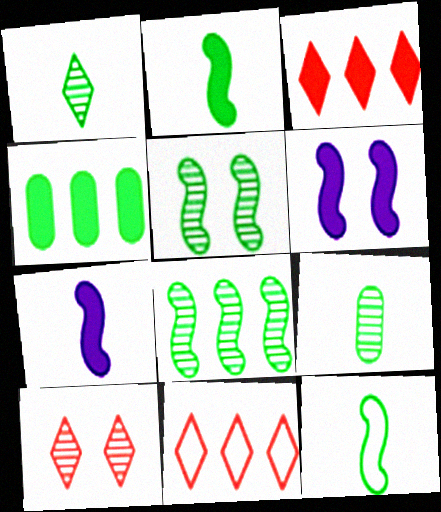[[6, 9, 11]]